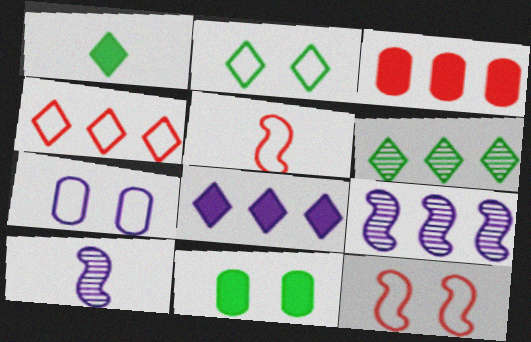[[1, 2, 6], 
[2, 3, 10], 
[2, 7, 12], 
[4, 6, 8], 
[4, 10, 11], 
[7, 8, 10]]